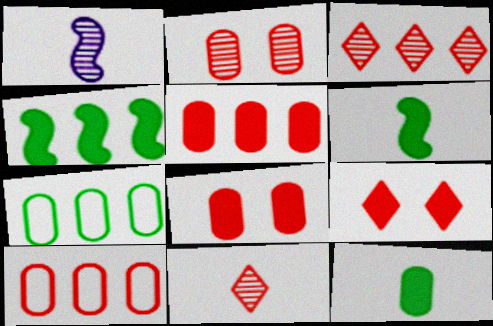[[1, 7, 9]]